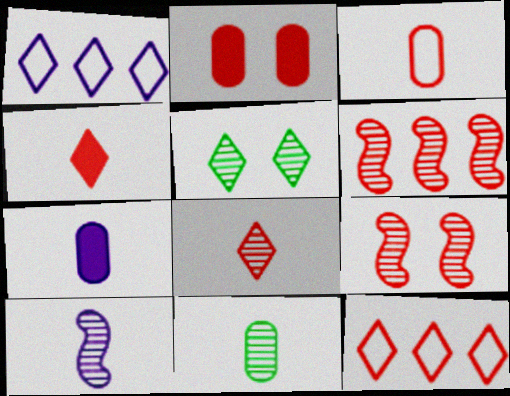[[1, 4, 5], 
[3, 7, 11], 
[8, 10, 11]]